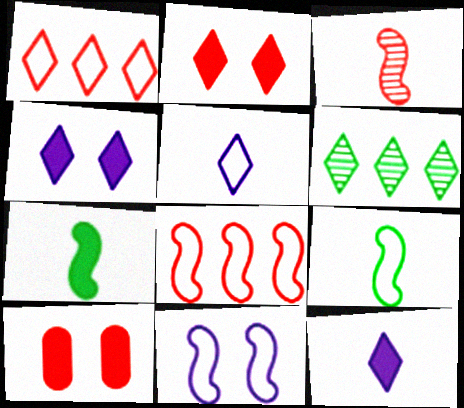[[1, 3, 10], 
[2, 5, 6], 
[8, 9, 11]]